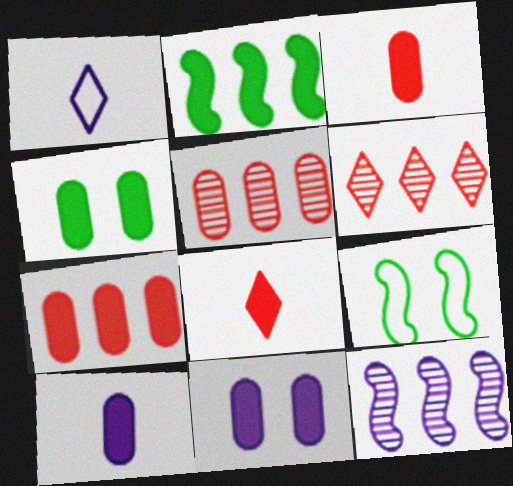[[1, 11, 12], 
[2, 8, 11], 
[4, 7, 10], 
[6, 9, 10]]